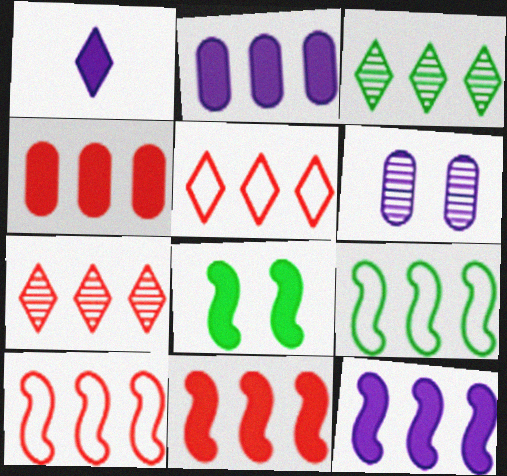[[1, 4, 8], 
[2, 3, 10], 
[2, 7, 9], 
[4, 7, 10]]